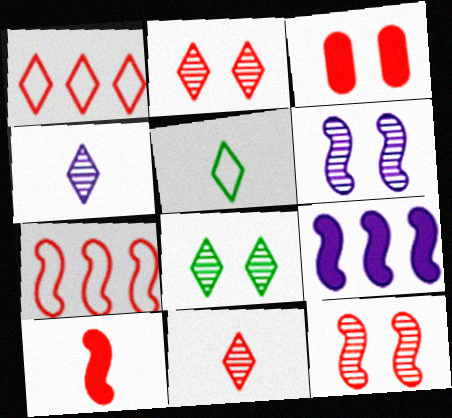[[3, 7, 11], 
[7, 10, 12]]